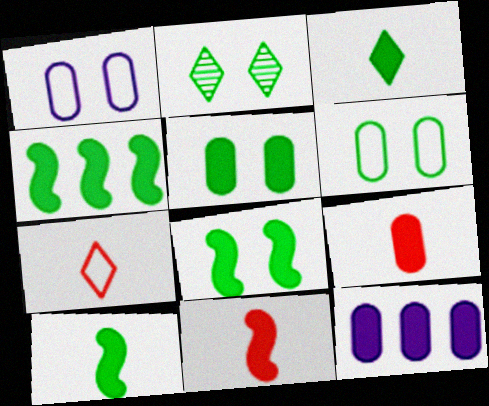[[2, 6, 8], 
[3, 4, 5], 
[4, 8, 10], 
[5, 9, 12]]